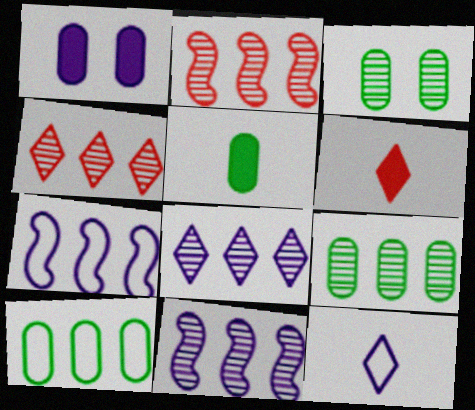[[1, 11, 12], 
[2, 8, 9], 
[3, 5, 10], 
[3, 6, 7], 
[4, 9, 11]]